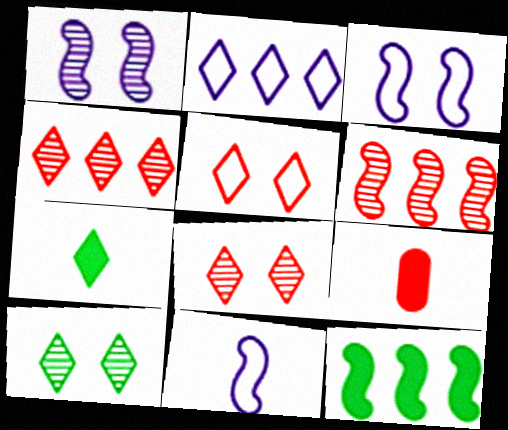[[2, 7, 8], 
[5, 6, 9]]